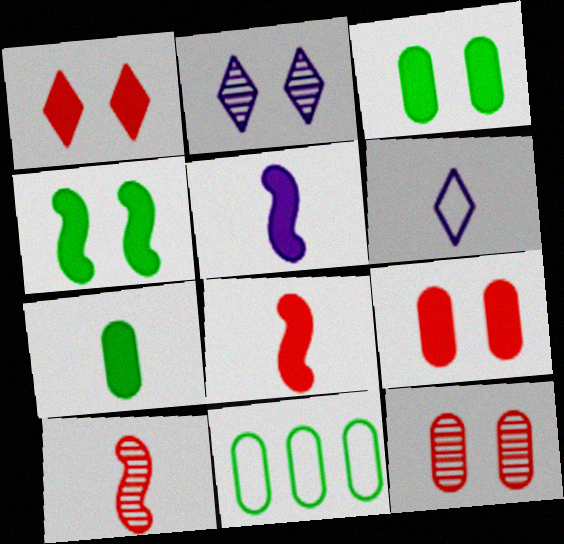[[2, 8, 11], 
[6, 7, 10]]